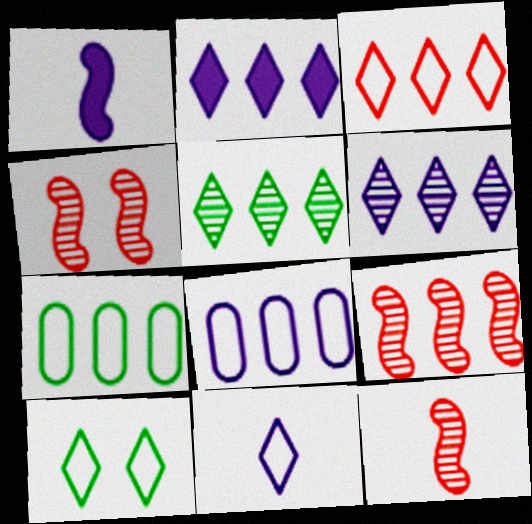[[2, 3, 5], 
[2, 7, 9], 
[3, 10, 11], 
[4, 9, 12]]